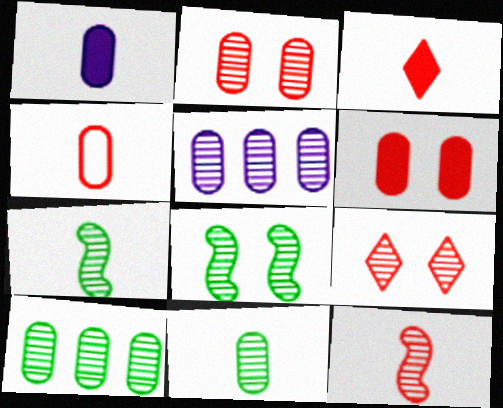[[1, 4, 11], 
[2, 5, 11], 
[3, 4, 12], 
[5, 7, 9]]